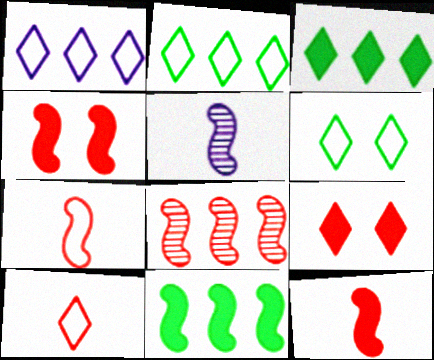[[1, 6, 10], 
[4, 7, 8]]